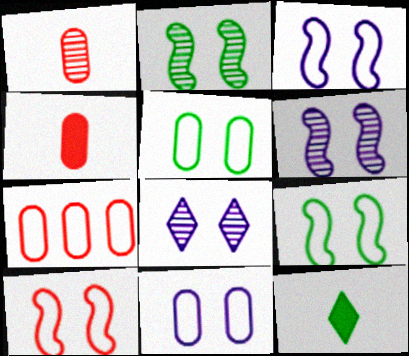[[3, 9, 10], 
[6, 7, 12]]